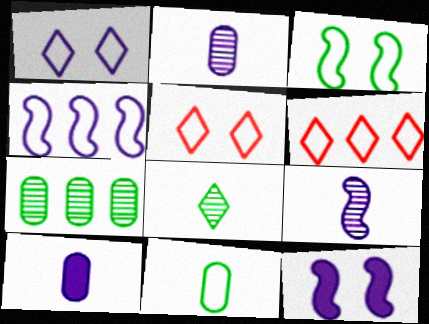[[4, 5, 11], 
[4, 9, 12]]